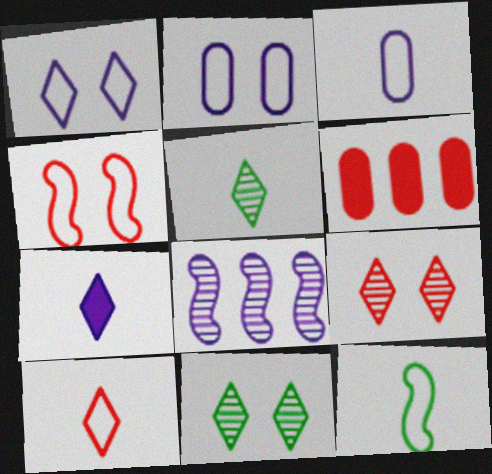[[2, 7, 8], 
[3, 10, 12], 
[5, 7, 10]]